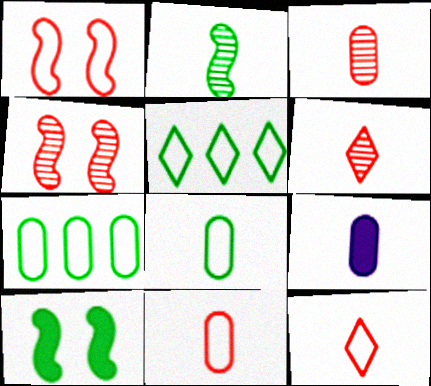[[2, 9, 12], 
[3, 8, 9], 
[4, 5, 9]]